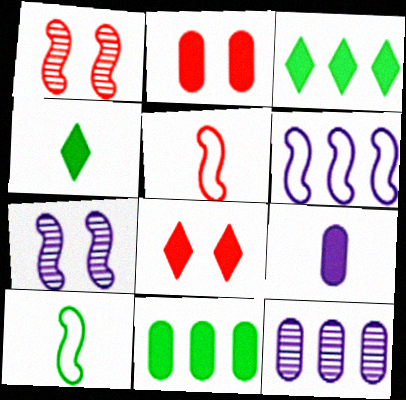[[2, 9, 11], 
[8, 10, 12]]